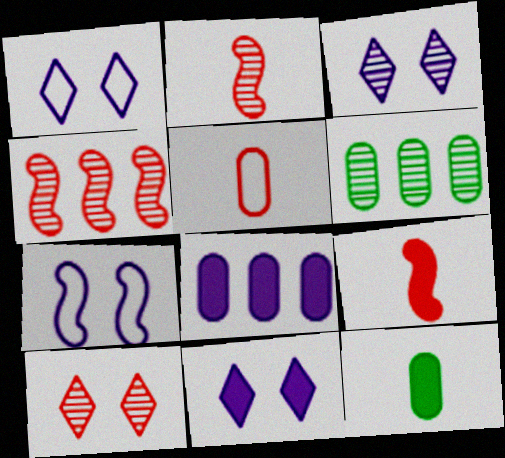[[1, 3, 11], 
[1, 4, 12], 
[1, 6, 9], 
[2, 3, 6]]